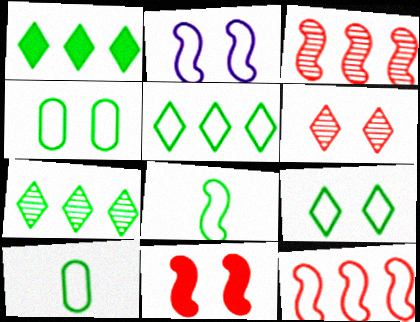[[1, 5, 7], 
[2, 8, 12], 
[4, 5, 8]]